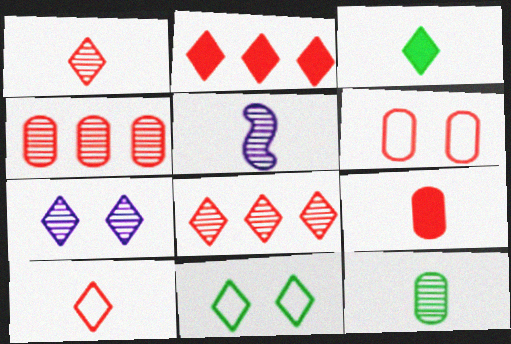[[1, 5, 12], 
[4, 6, 9]]